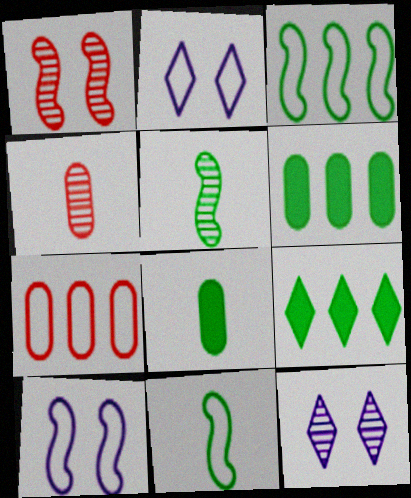[[2, 7, 11], 
[4, 9, 10]]